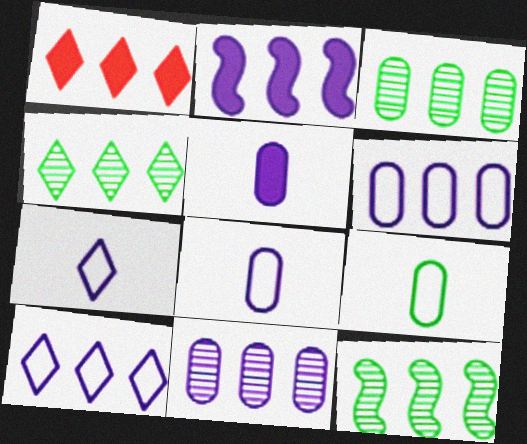[[1, 4, 10], 
[1, 6, 12], 
[2, 10, 11], 
[3, 4, 12]]